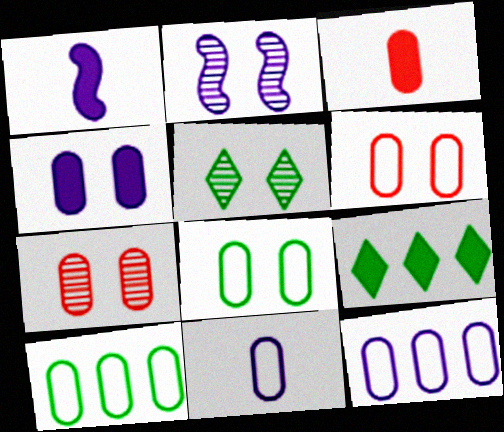[[2, 5, 7], 
[4, 7, 8], 
[6, 10, 11]]